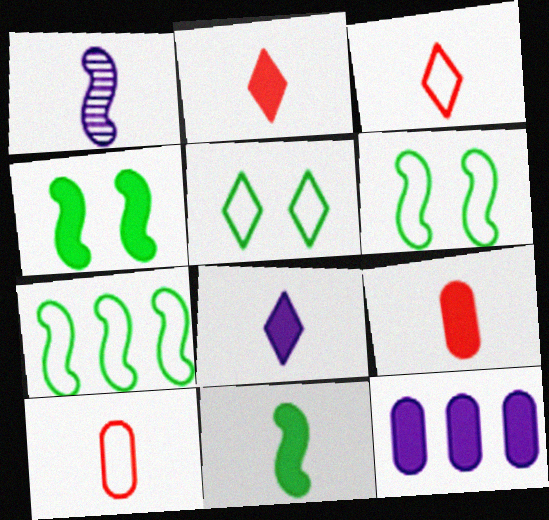[[2, 4, 12], 
[8, 9, 11]]